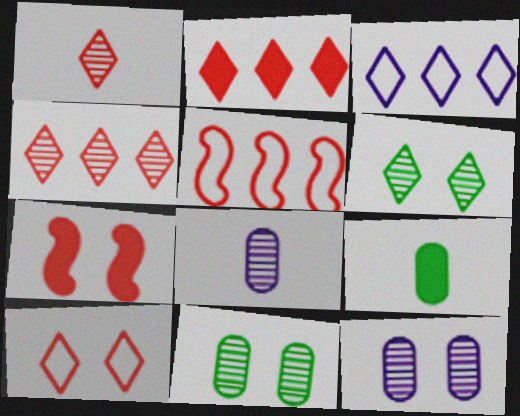[[1, 2, 10]]